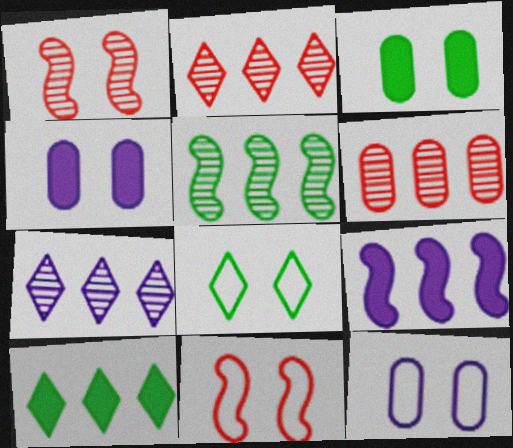[[1, 4, 8], 
[5, 6, 7], 
[8, 11, 12]]